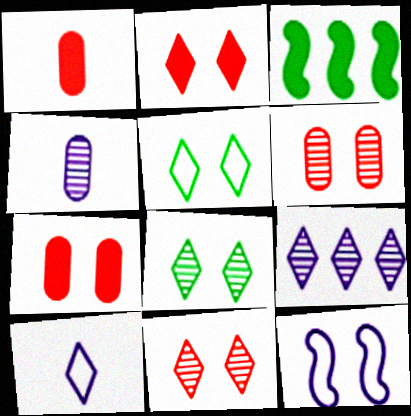[[3, 6, 10], 
[7, 8, 12]]